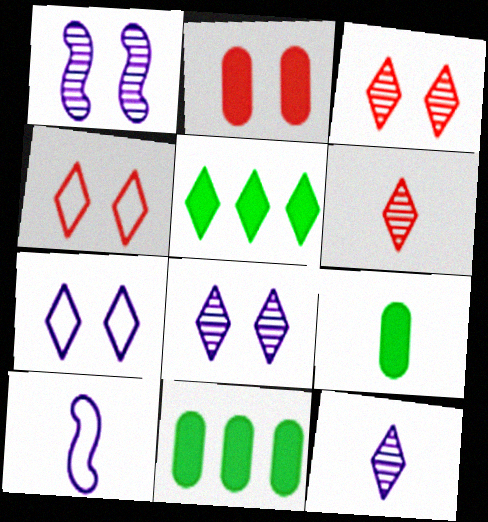[[3, 10, 11], 
[4, 5, 12], 
[5, 6, 7], 
[6, 9, 10]]